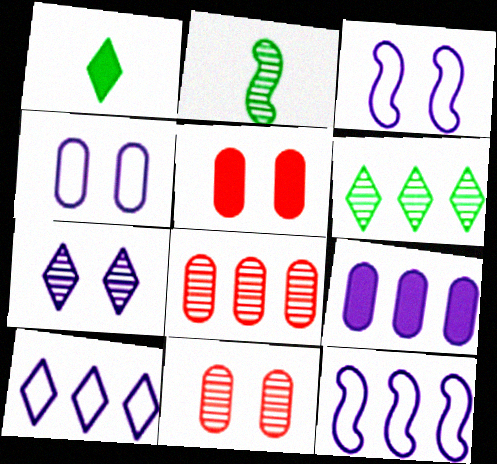[[1, 3, 8], 
[1, 11, 12], 
[2, 5, 10], 
[2, 7, 8]]